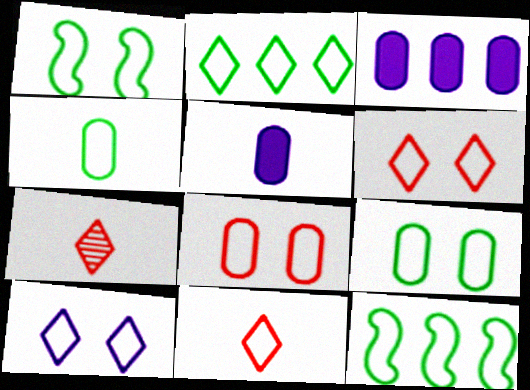[[1, 2, 4], 
[1, 3, 7], 
[1, 8, 10], 
[2, 10, 11]]